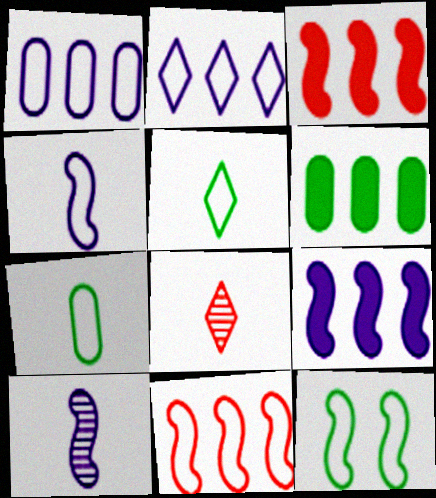[[3, 10, 12], 
[4, 11, 12]]